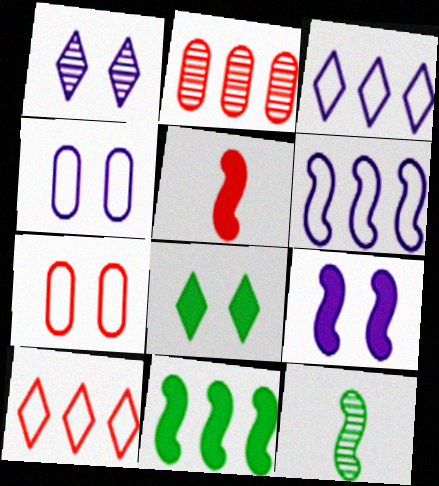[[1, 2, 12], 
[1, 4, 9], 
[2, 3, 11], 
[5, 9, 11]]